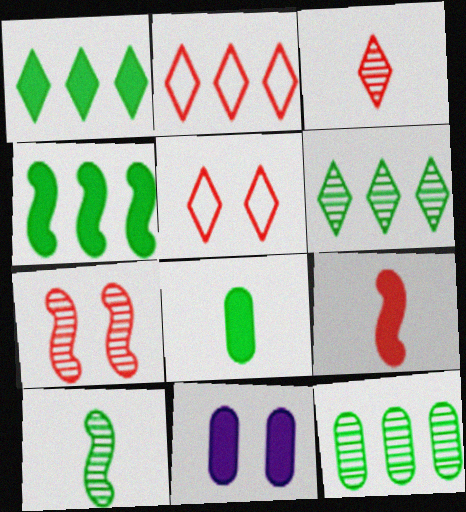[[1, 9, 11], 
[2, 10, 11]]